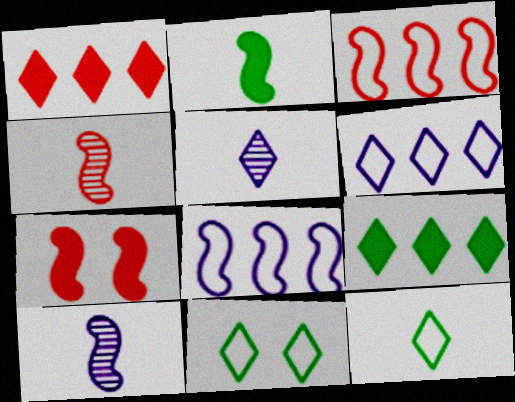[[1, 5, 11], 
[3, 4, 7]]